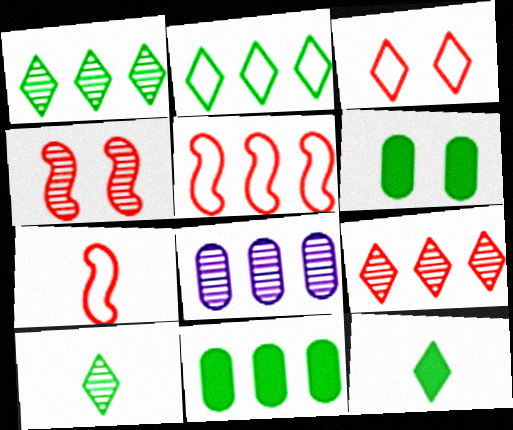[[4, 8, 10]]